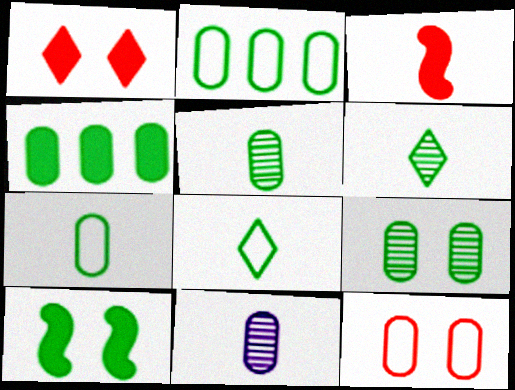[[2, 6, 10], 
[3, 8, 11], 
[4, 7, 9], 
[4, 11, 12]]